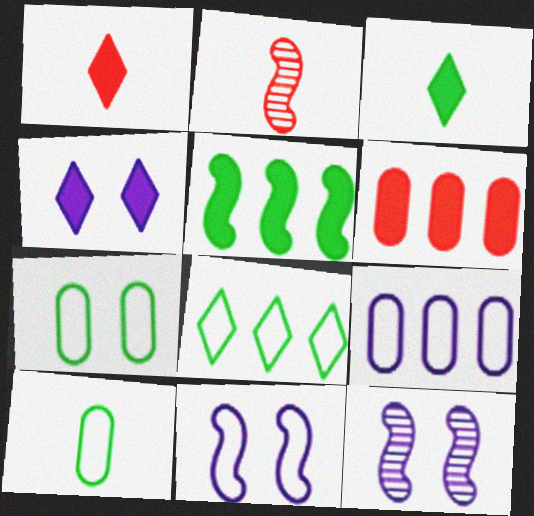[[2, 5, 11]]